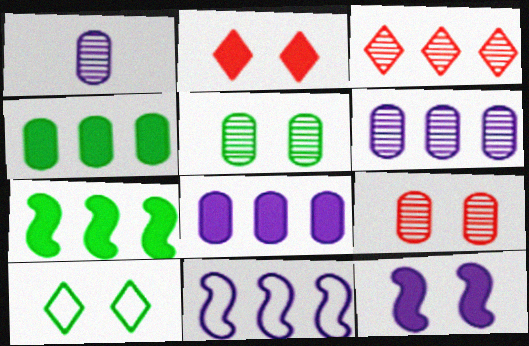[[3, 4, 11], 
[9, 10, 12]]